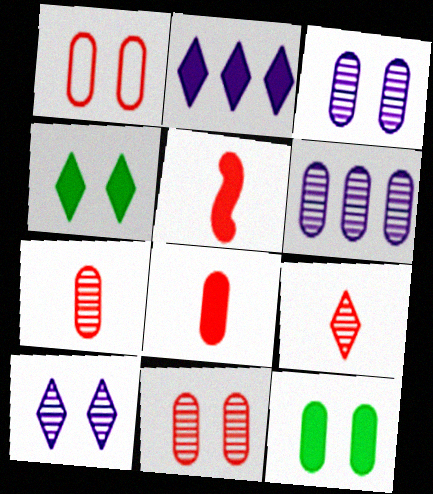[[1, 3, 12], 
[2, 5, 12]]